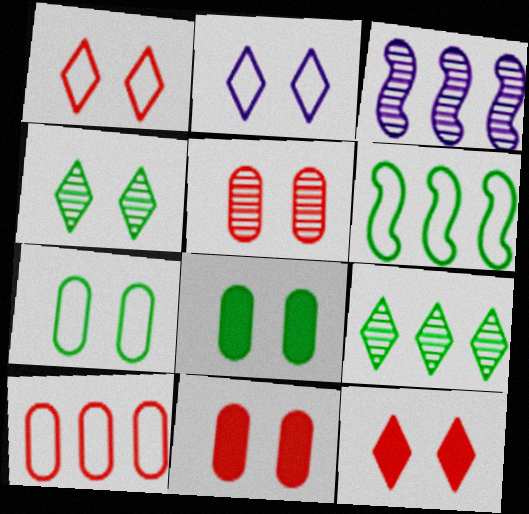[[2, 4, 12]]